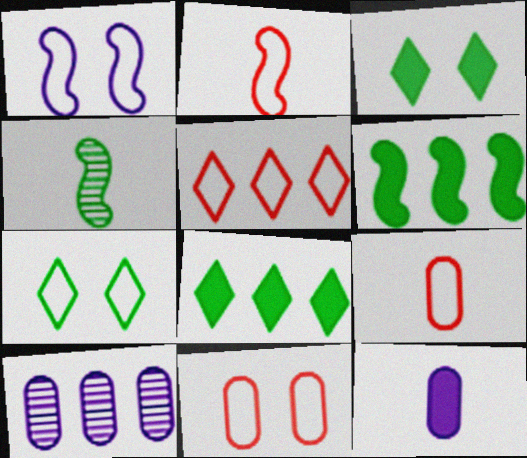[[1, 7, 11], 
[2, 3, 10], 
[2, 5, 11], 
[5, 6, 10]]